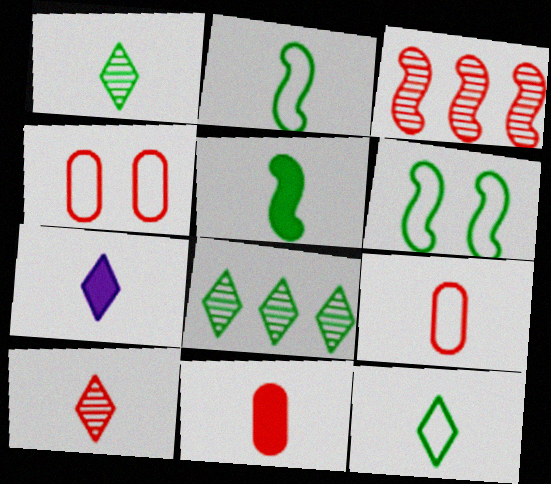[[5, 7, 11], 
[7, 10, 12]]